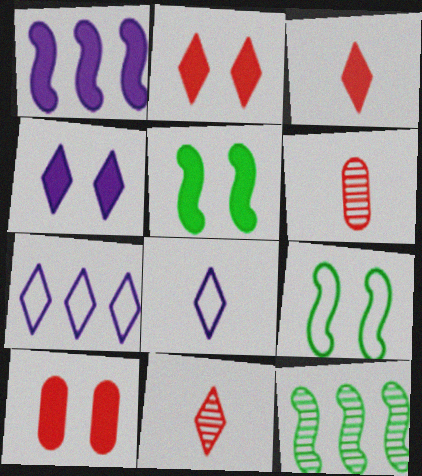[[4, 5, 10], 
[5, 6, 7], 
[8, 10, 12]]